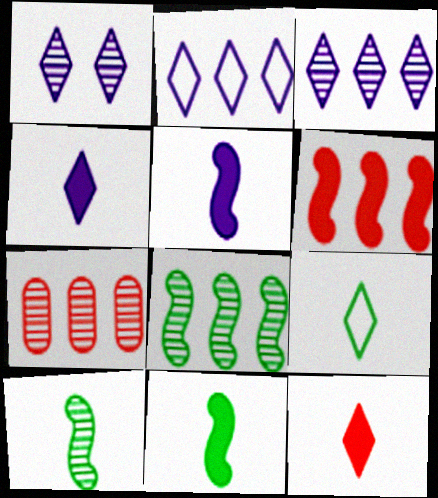[[1, 2, 4], 
[1, 7, 10], 
[3, 7, 8]]